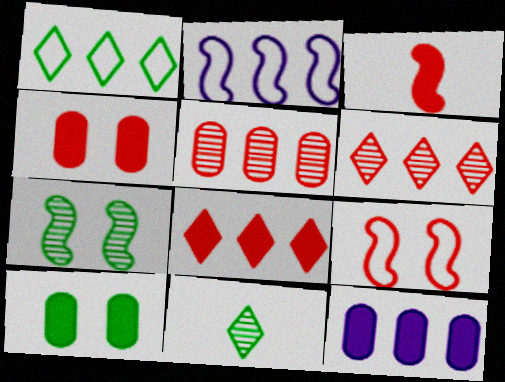[[2, 3, 7], 
[2, 4, 11], 
[3, 4, 8], 
[9, 11, 12]]